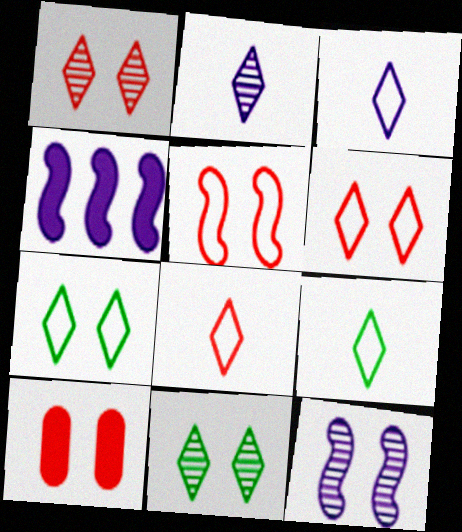[[1, 5, 10], 
[3, 8, 9], 
[7, 10, 12]]